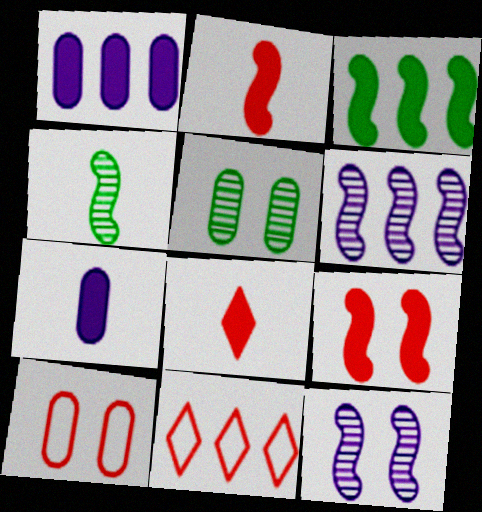[]